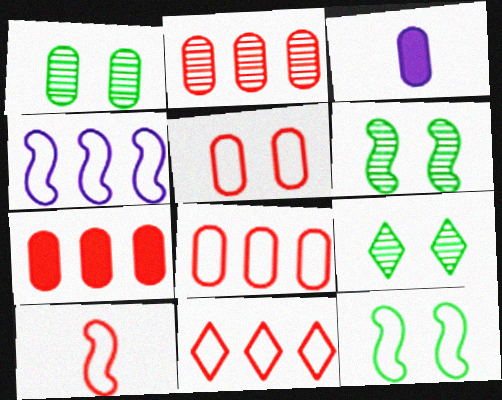[[1, 3, 8], 
[1, 6, 9], 
[2, 7, 8], 
[3, 6, 11], 
[4, 10, 12], 
[5, 10, 11]]